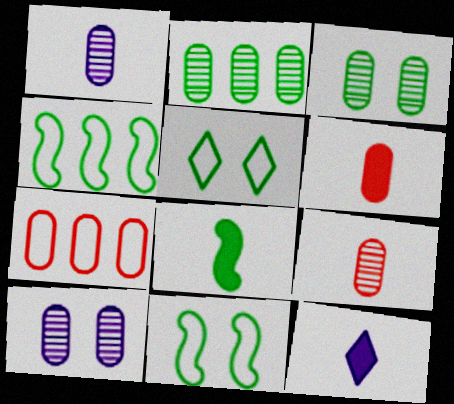[[2, 5, 8], 
[2, 9, 10], 
[6, 8, 12]]